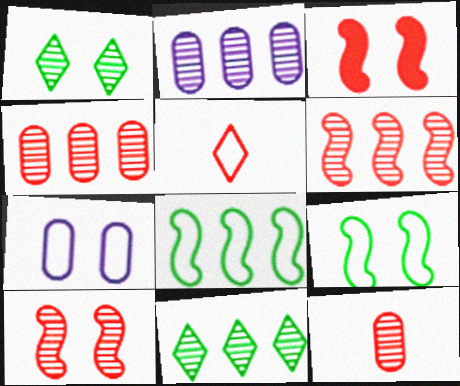[[1, 3, 7], 
[2, 6, 11], 
[3, 4, 5], 
[5, 7, 8]]